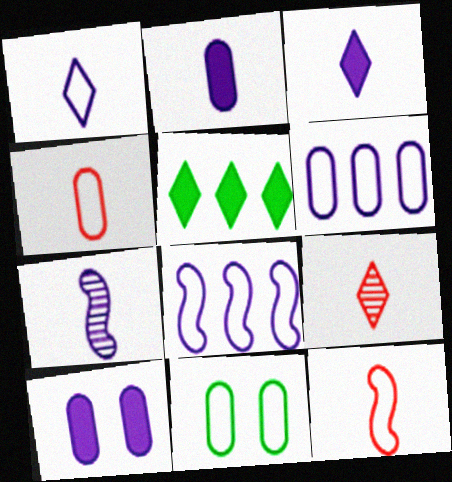[[1, 2, 7], 
[4, 6, 11]]